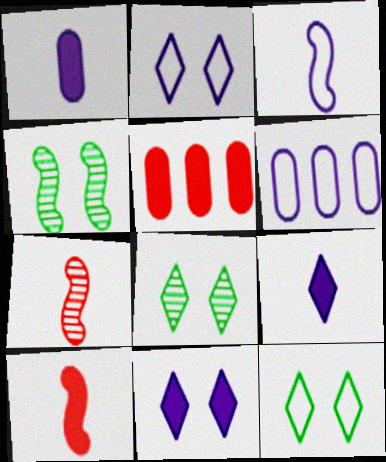[[2, 3, 6], 
[3, 5, 8], 
[6, 8, 10]]